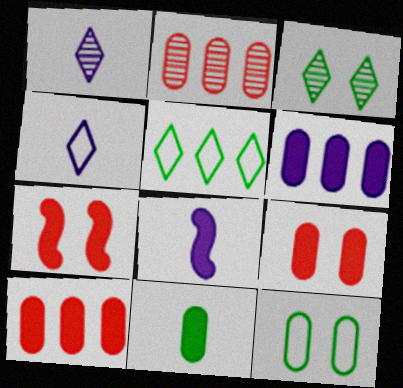[[6, 9, 11]]